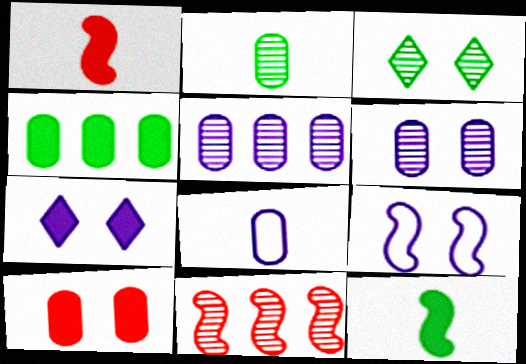[[1, 4, 7], 
[3, 9, 10], 
[6, 7, 9], 
[9, 11, 12]]